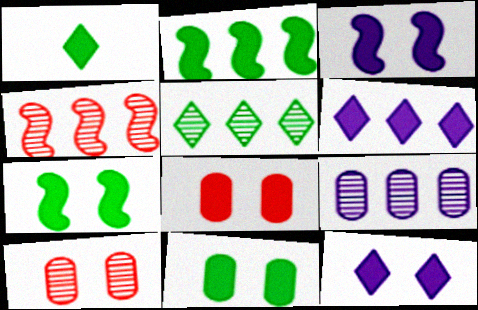[[1, 2, 11], 
[4, 5, 9], 
[7, 8, 12]]